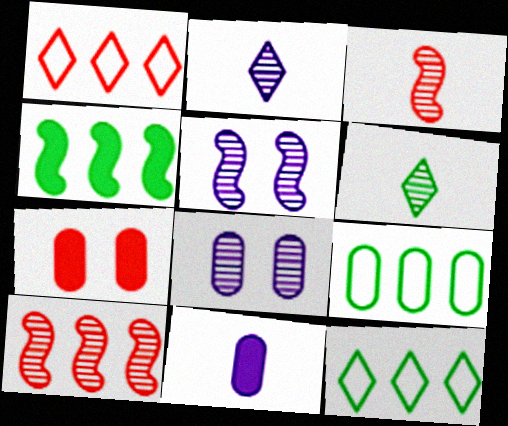[[1, 3, 7], 
[6, 8, 10]]